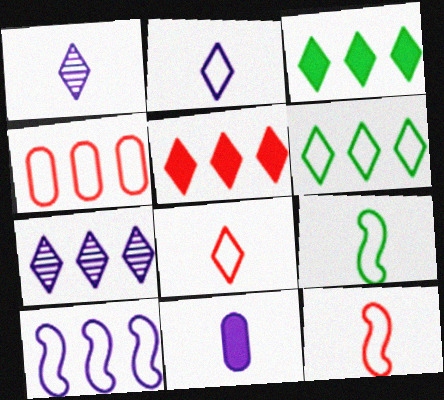[[4, 6, 10], 
[5, 6, 7]]